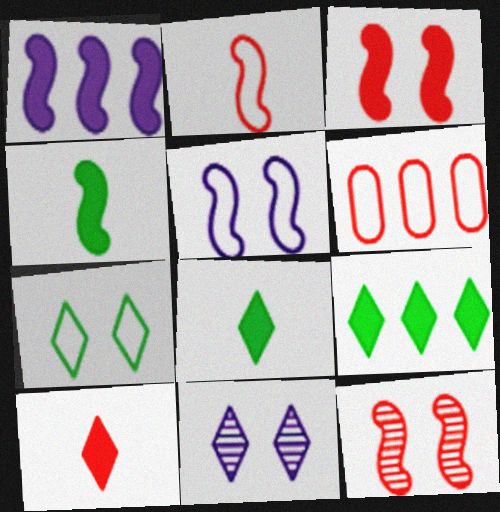[[1, 3, 4], 
[4, 6, 11], 
[6, 10, 12]]